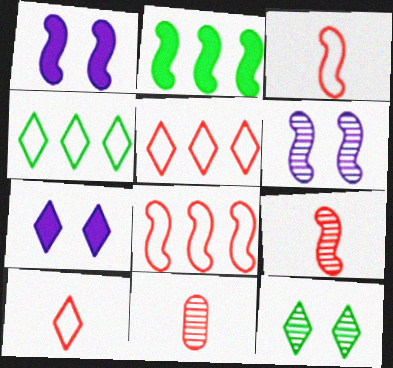[[1, 4, 11], 
[2, 3, 6]]